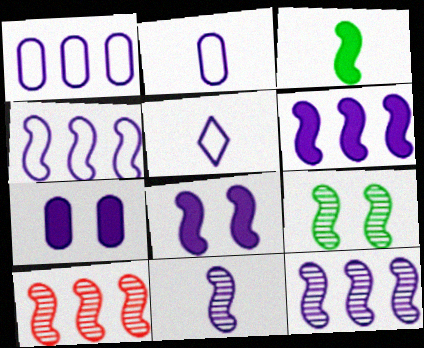[[4, 6, 12], 
[4, 8, 11], 
[5, 7, 12], 
[9, 10, 11]]